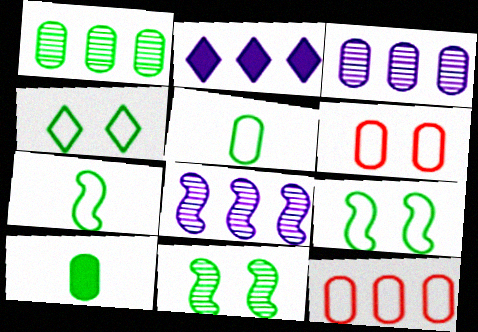[[3, 6, 10]]